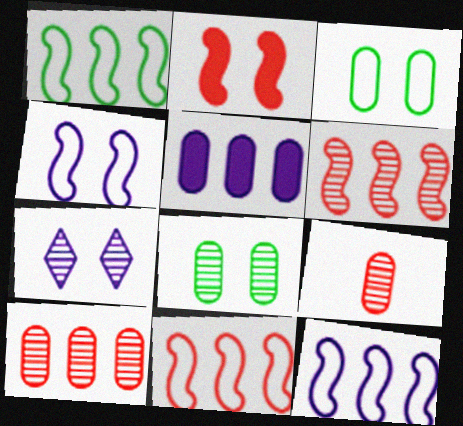[[1, 11, 12], 
[2, 3, 7], 
[3, 5, 9]]